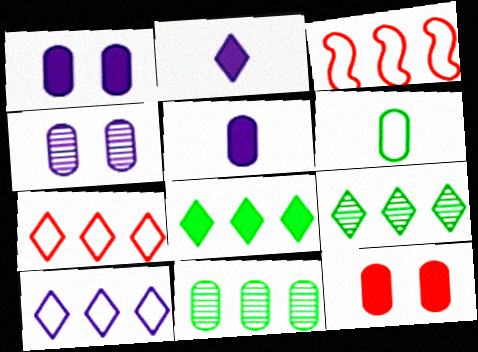[]